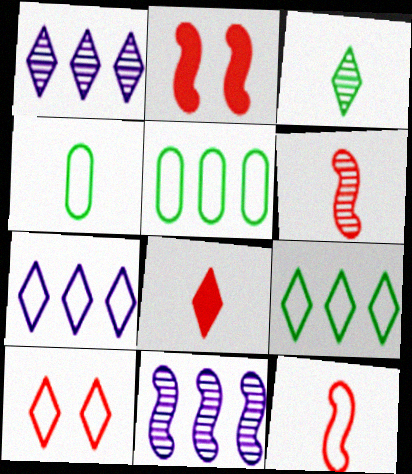[[1, 2, 4]]